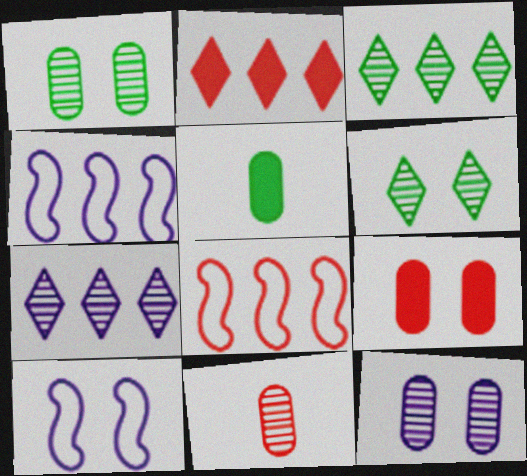[[6, 9, 10]]